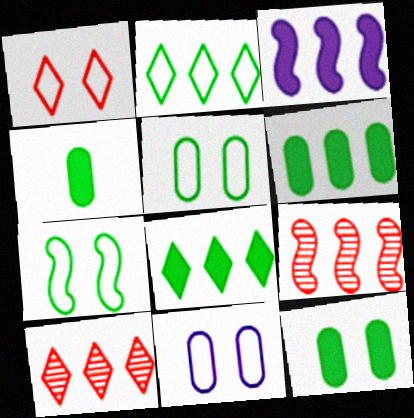[[1, 7, 11], 
[4, 6, 12]]